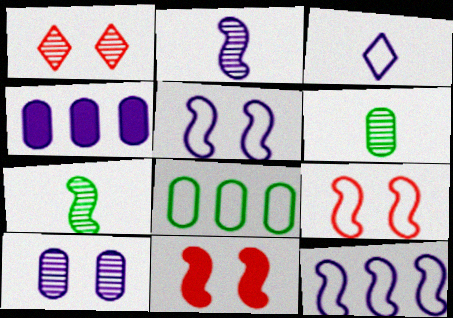[[3, 8, 9], 
[7, 11, 12]]